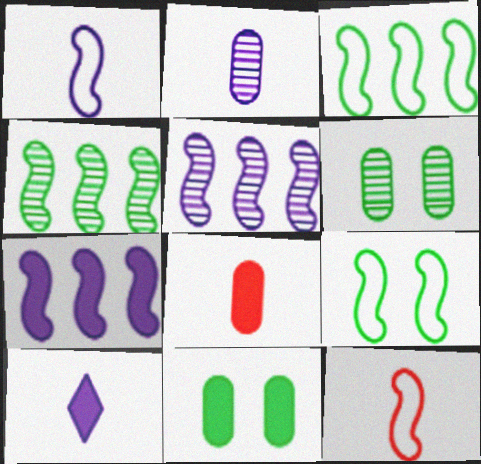[[1, 2, 10]]